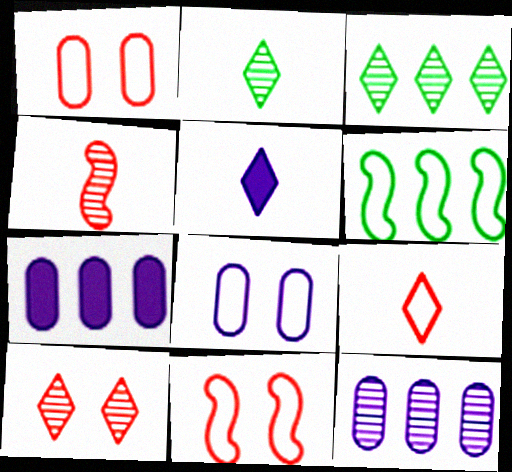[[2, 5, 9], 
[2, 7, 11], 
[6, 8, 9]]